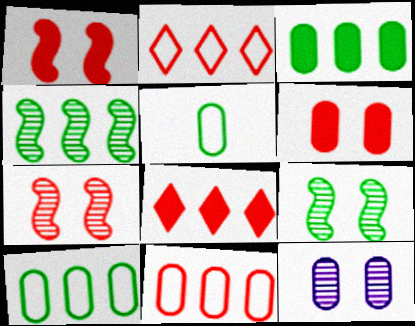[]